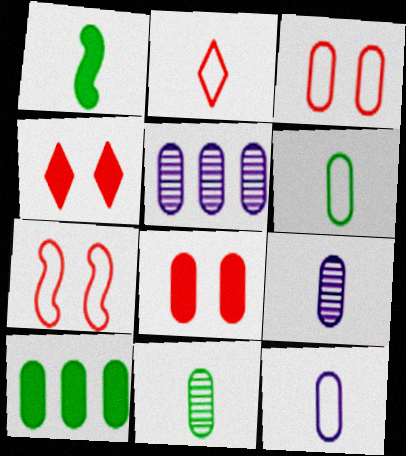[[1, 2, 9], 
[3, 9, 10], 
[5, 6, 8]]